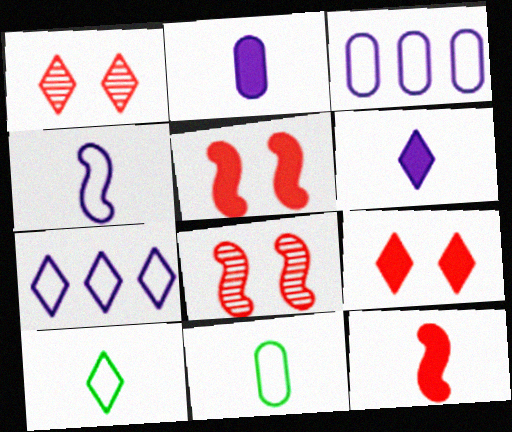[]